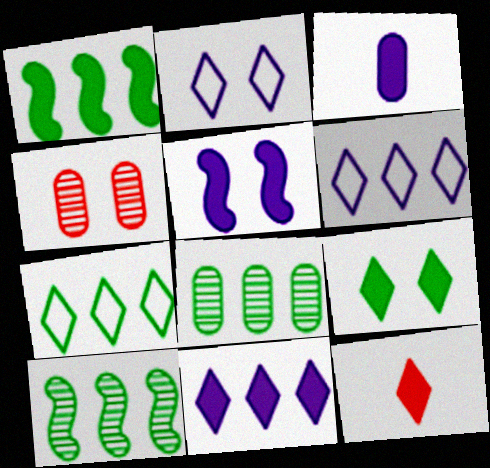[[1, 7, 8], 
[3, 5, 11], 
[9, 11, 12]]